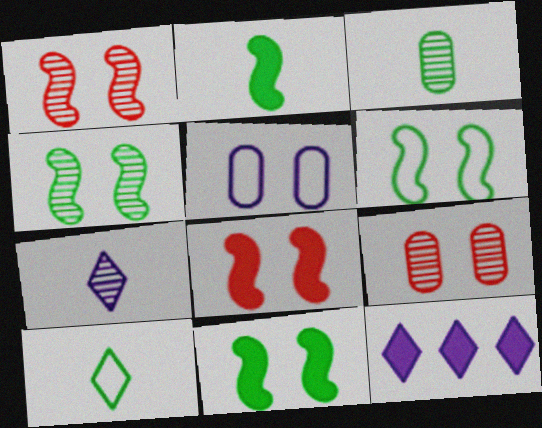[[2, 3, 10], 
[4, 6, 11]]